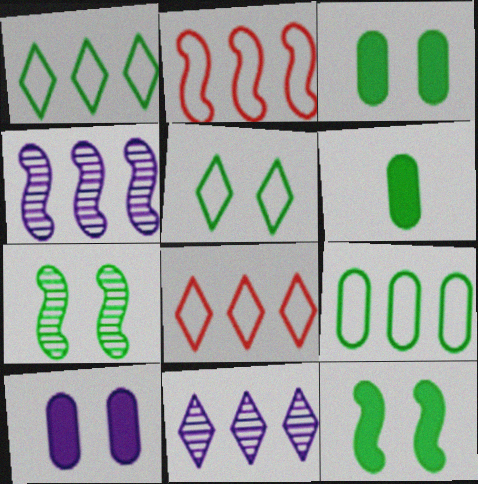[[1, 6, 7], 
[3, 5, 7]]